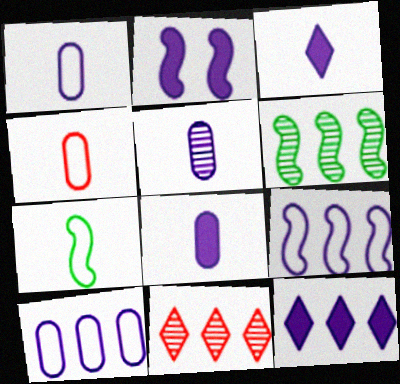[[1, 5, 8], 
[2, 8, 12]]